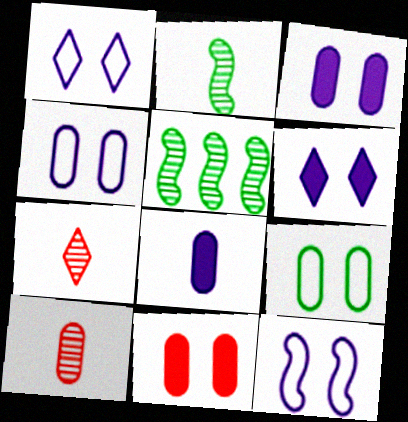[[1, 4, 12]]